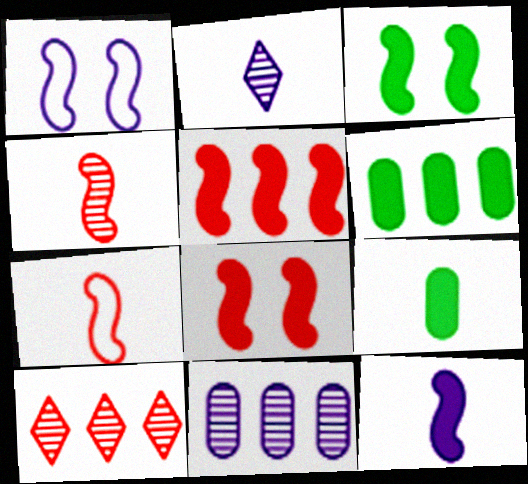[[1, 9, 10], 
[2, 7, 9], 
[3, 5, 12]]